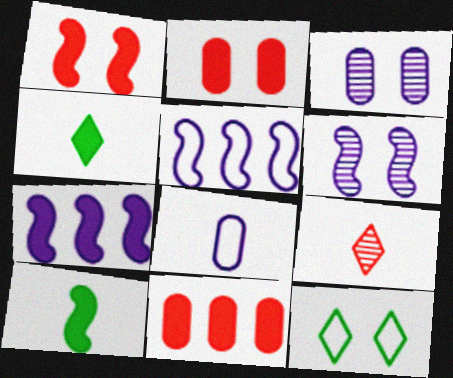[[1, 3, 12], 
[1, 7, 10], 
[2, 4, 7], 
[2, 6, 12], 
[8, 9, 10]]